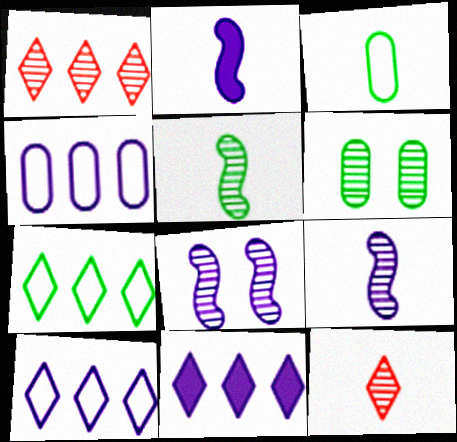[[1, 6, 9], 
[1, 7, 11], 
[2, 3, 12]]